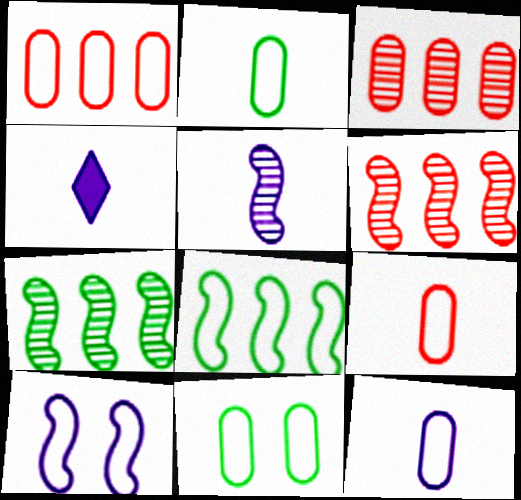[[1, 11, 12], 
[2, 9, 12], 
[4, 5, 12], 
[4, 6, 11]]